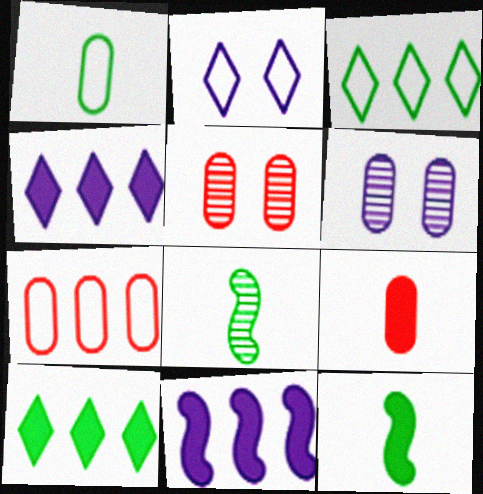[[5, 7, 9]]